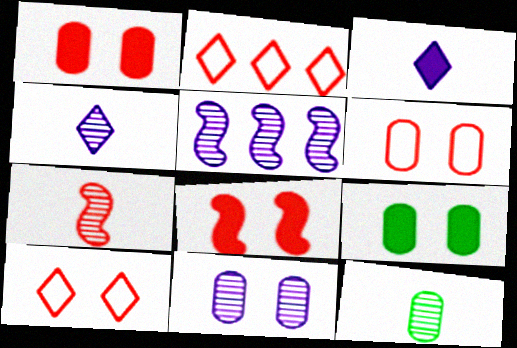[[1, 2, 7], 
[4, 5, 11], 
[4, 7, 12], 
[6, 9, 11]]